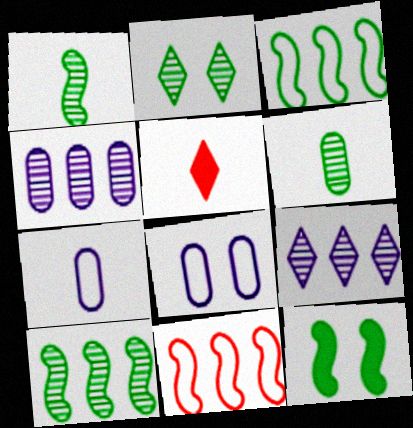[[1, 3, 12], 
[1, 5, 7], 
[2, 6, 10], 
[5, 8, 10]]